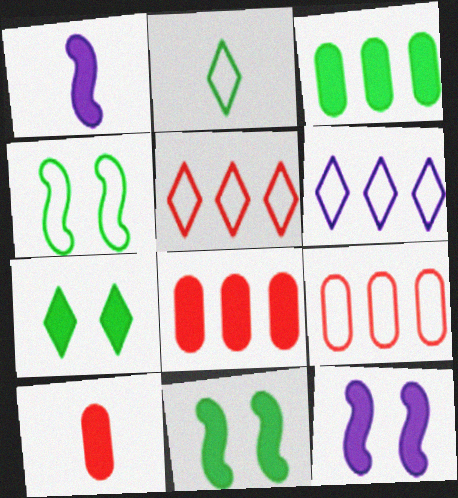[[1, 7, 8]]